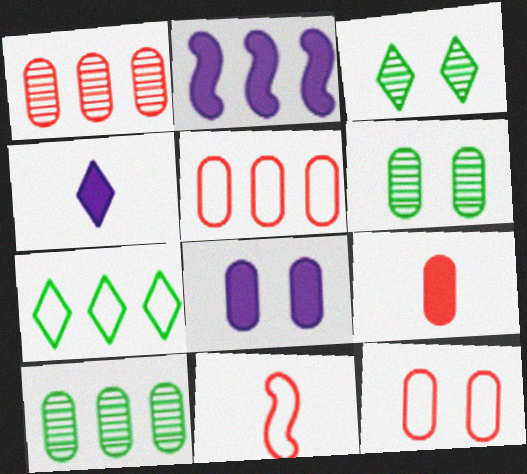[[1, 2, 7], 
[1, 9, 12], 
[2, 4, 8], 
[6, 8, 12]]